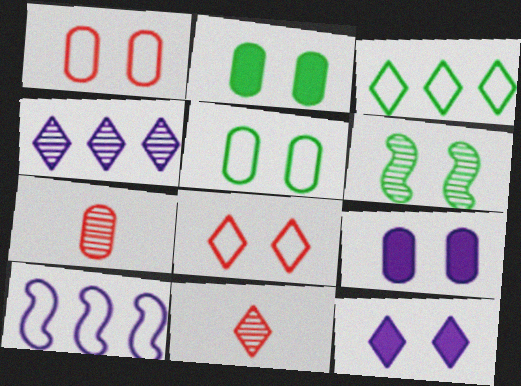[[1, 6, 12], 
[2, 10, 11], 
[3, 11, 12], 
[4, 6, 7], 
[6, 8, 9]]